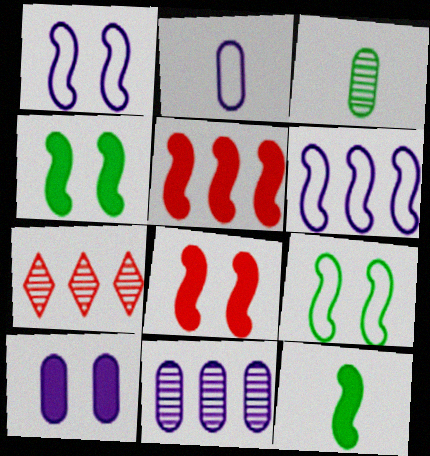[[2, 4, 7], 
[2, 10, 11]]